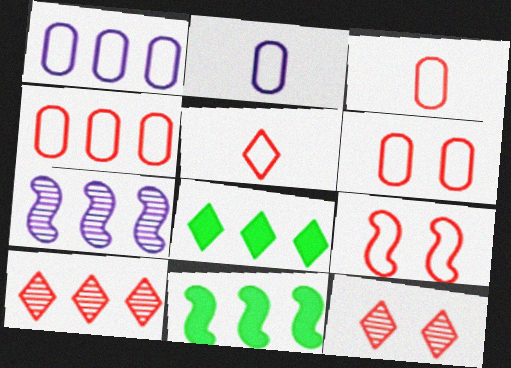[[1, 10, 11], 
[2, 11, 12], 
[3, 4, 6], 
[4, 5, 9], 
[4, 7, 8]]